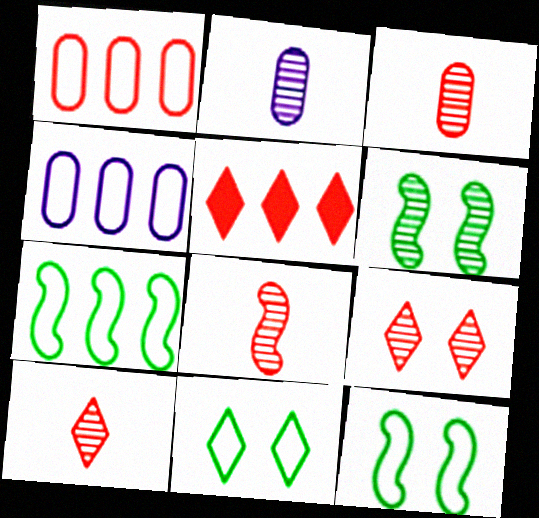[[2, 5, 12], 
[3, 8, 10]]